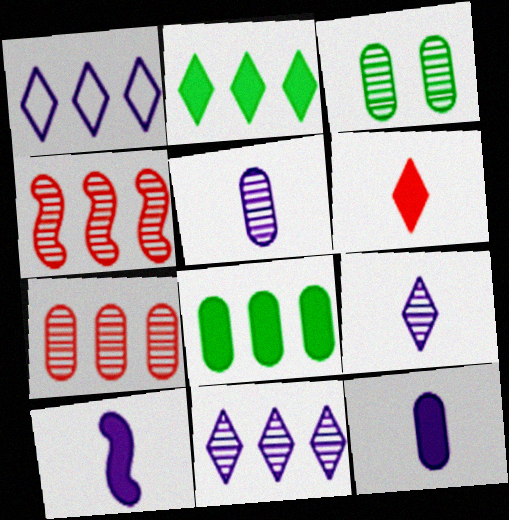[[1, 4, 8], 
[3, 4, 9], 
[3, 5, 7]]